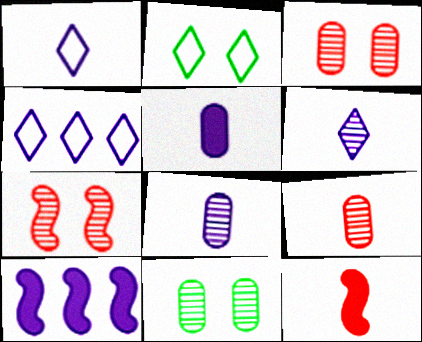[[2, 9, 10], 
[4, 11, 12]]